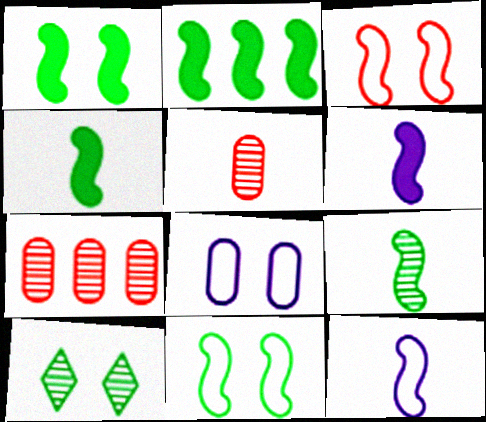[[1, 2, 4], 
[2, 9, 11]]